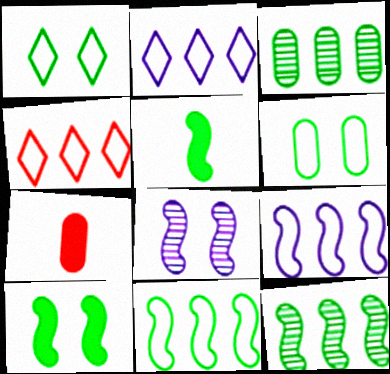[[1, 3, 5]]